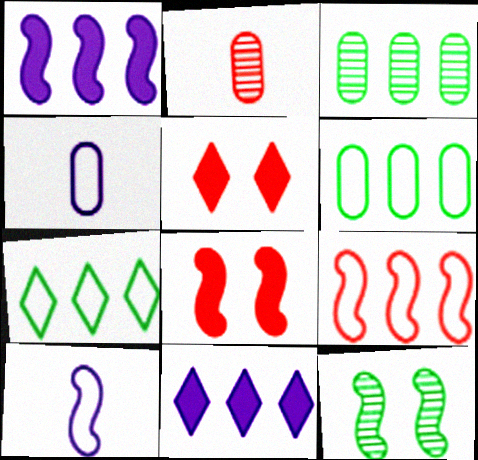[[2, 5, 9], 
[3, 5, 10], 
[3, 9, 11]]